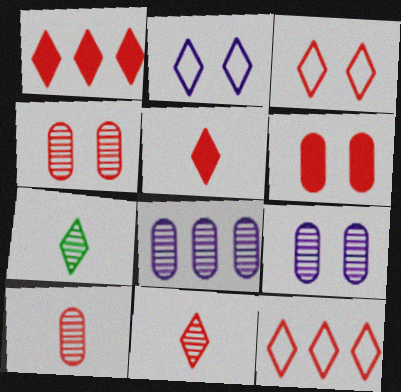[[1, 2, 7], 
[1, 3, 11]]